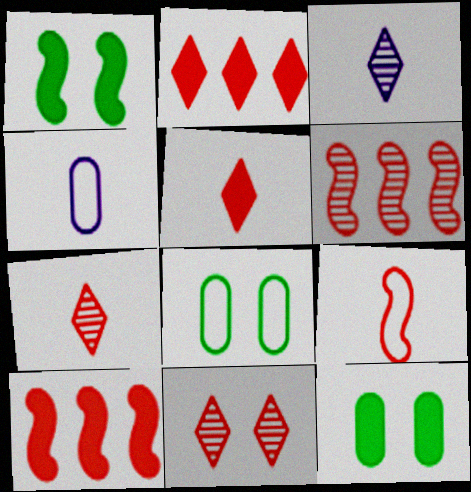[[3, 8, 10]]